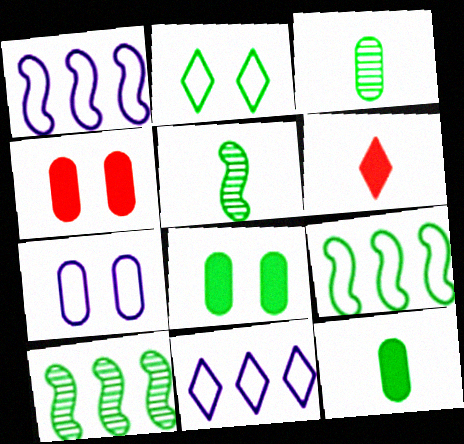[[2, 10, 12], 
[4, 5, 11], 
[6, 7, 10]]